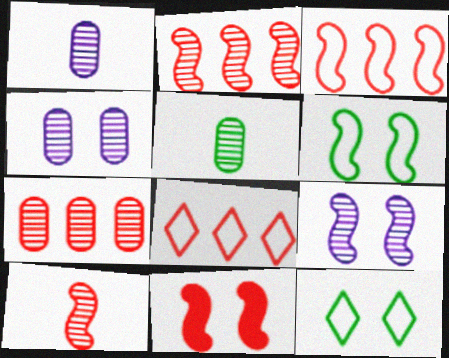[[3, 10, 11], 
[4, 5, 7], 
[4, 11, 12], 
[6, 9, 11]]